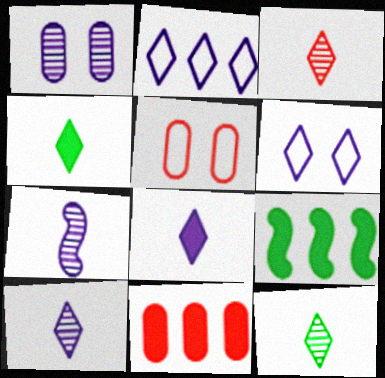[[3, 10, 12], 
[5, 9, 10]]